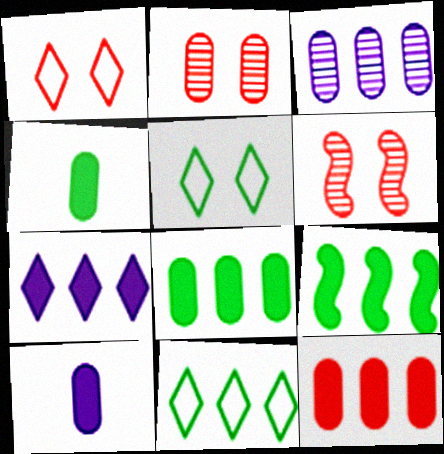[[6, 10, 11], 
[7, 9, 12]]